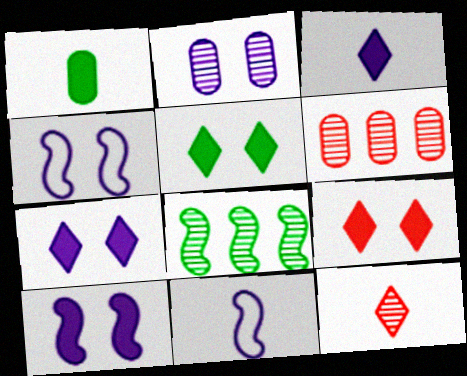[[1, 11, 12], 
[2, 4, 7], 
[2, 8, 12], 
[5, 6, 11], 
[5, 7, 9]]